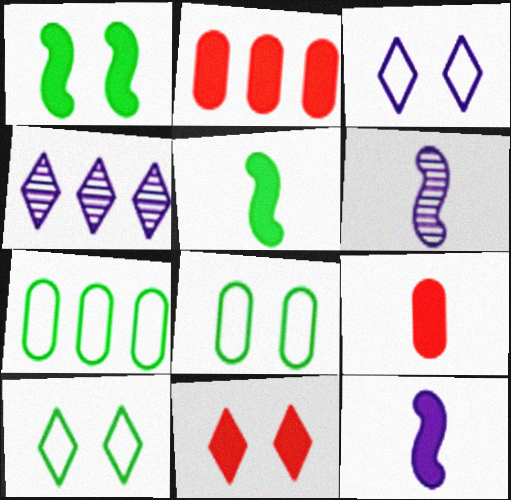[[2, 6, 10], 
[6, 7, 11]]